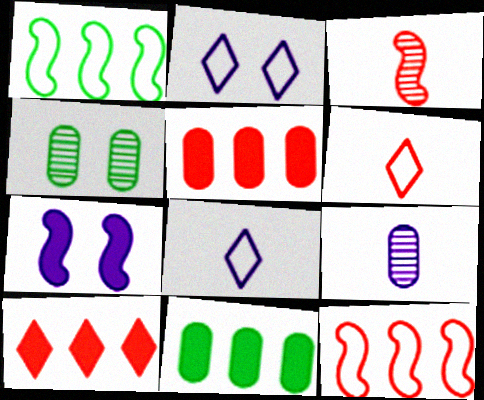[[1, 3, 7], 
[2, 3, 11]]